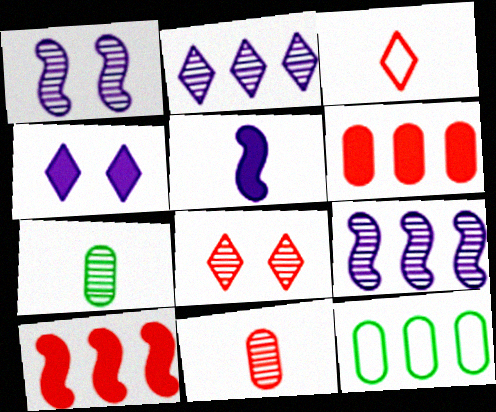[[2, 10, 12], 
[3, 5, 7], 
[5, 8, 12], 
[7, 8, 9]]